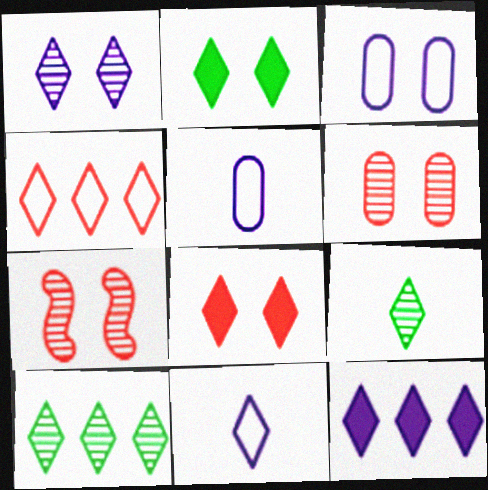[[1, 11, 12], 
[2, 3, 7], 
[4, 10, 12], 
[8, 10, 11]]